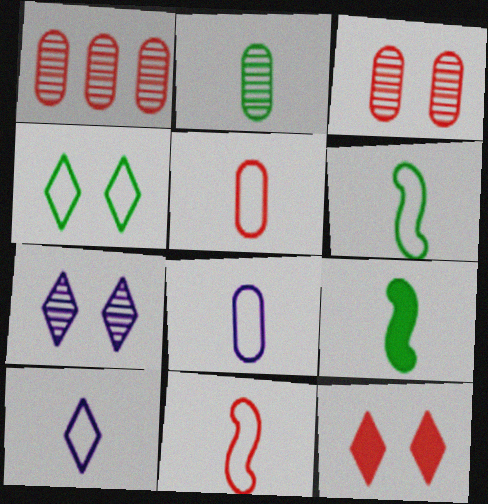[[1, 11, 12], 
[4, 7, 12], 
[5, 6, 10]]